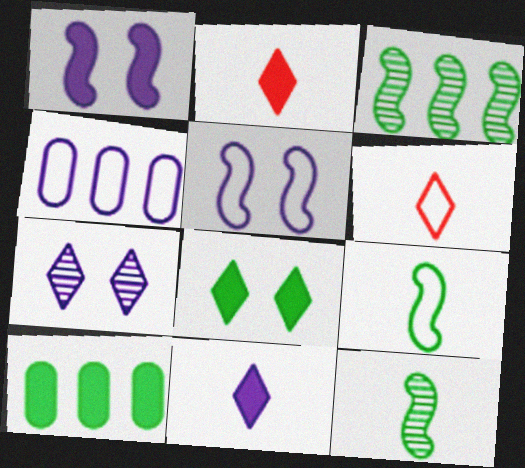[[1, 2, 10]]